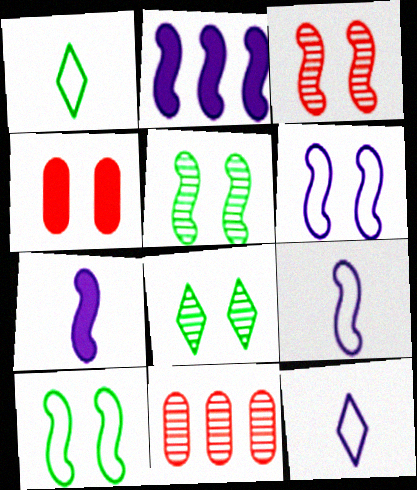[[4, 6, 8]]